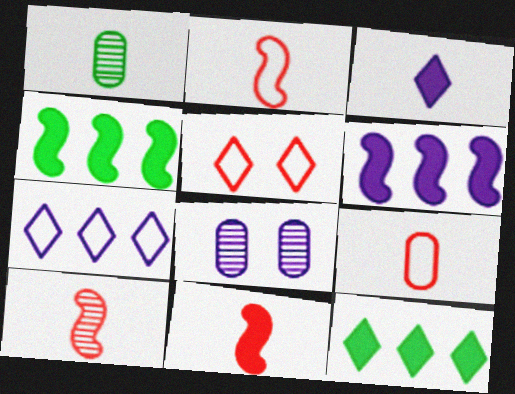[[1, 2, 3], 
[1, 5, 6], 
[2, 8, 12], 
[2, 10, 11]]